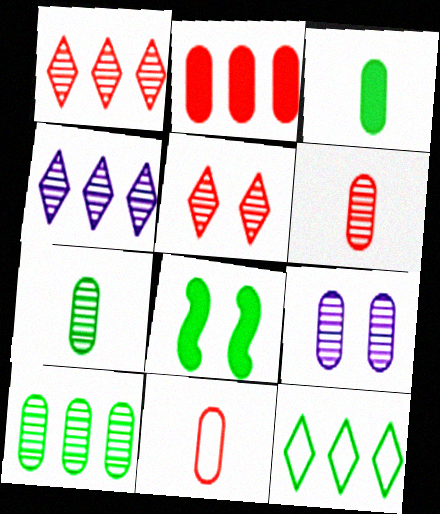[[4, 8, 11], 
[6, 9, 10], 
[7, 8, 12]]